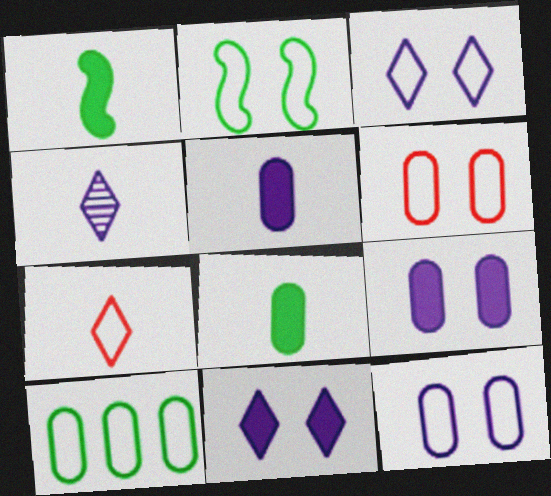[[2, 3, 6]]